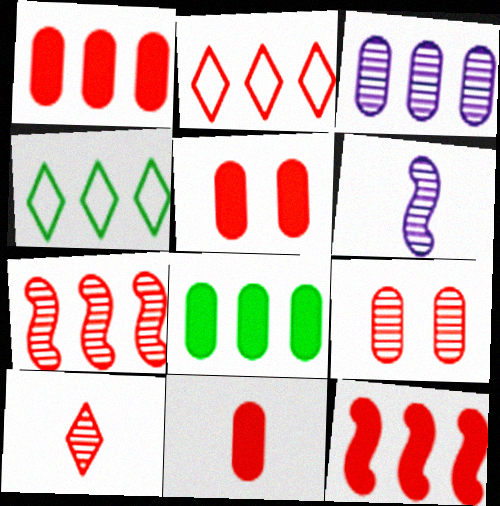[[1, 2, 7], 
[1, 5, 11], 
[3, 4, 12], 
[4, 5, 6], 
[7, 9, 10]]